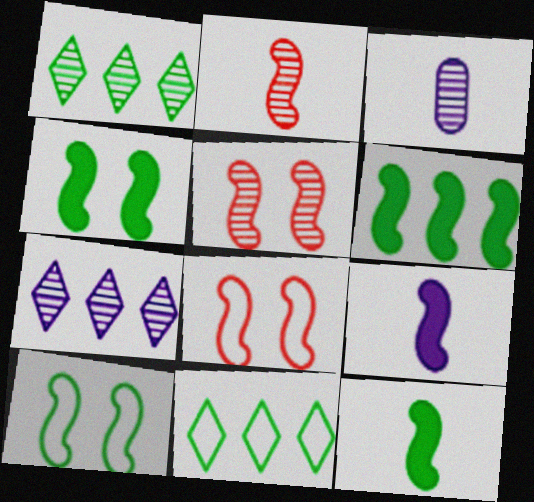[[1, 3, 5], 
[4, 6, 12]]